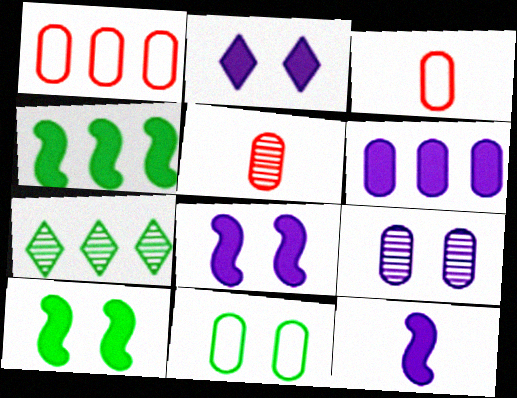[[2, 6, 12], 
[3, 7, 8], 
[5, 6, 11]]